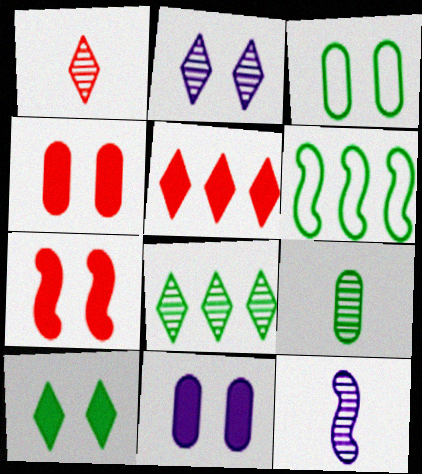[[1, 2, 8], 
[1, 6, 11], 
[1, 9, 12], 
[2, 3, 7], 
[3, 5, 12], 
[6, 7, 12], 
[6, 9, 10], 
[7, 10, 11]]